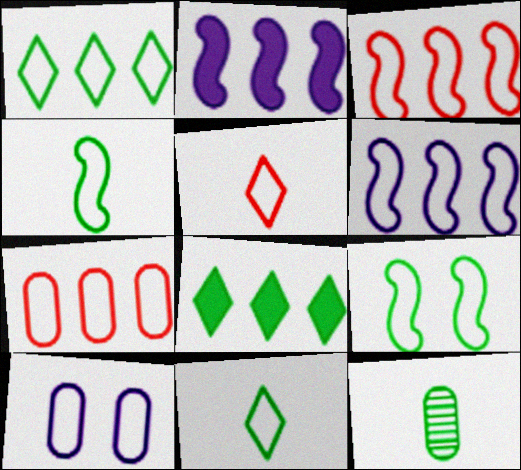[[1, 6, 7], 
[3, 10, 11], 
[8, 9, 12]]